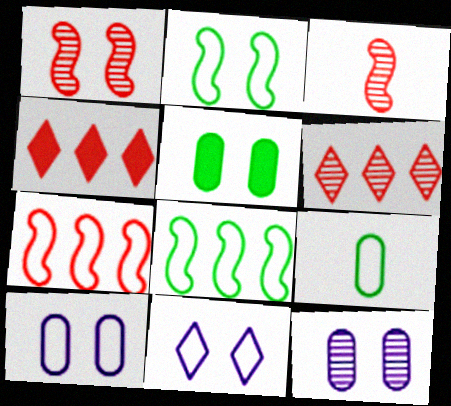[[1, 5, 11], 
[7, 9, 11]]